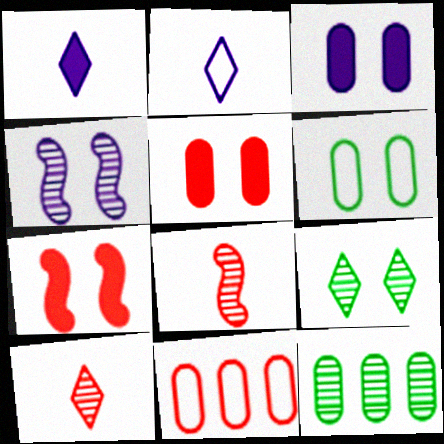[[2, 7, 12], 
[4, 10, 12], 
[7, 10, 11]]